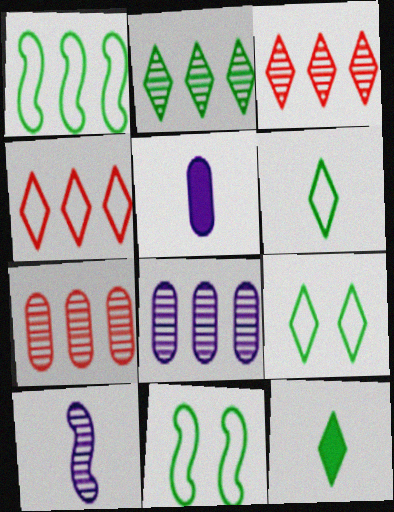[[2, 9, 12], 
[3, 5, 11]]